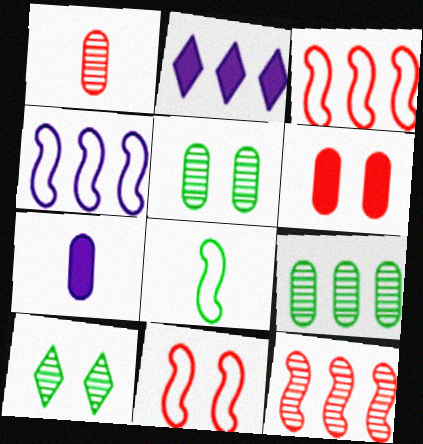[[2, 3, 9], 
[3, 7, 10], 
[4, 8, 11]]